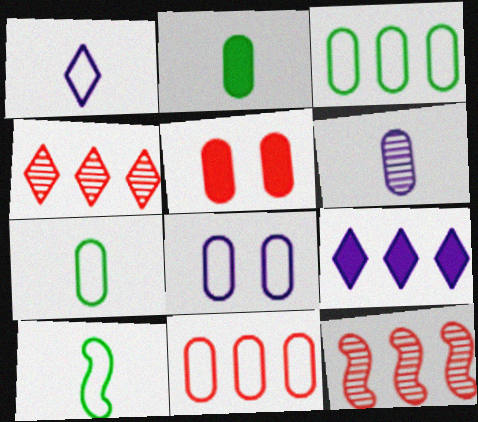[[3, 5, 6], 
[3, 9, 12], 
[7, 8, 11]]